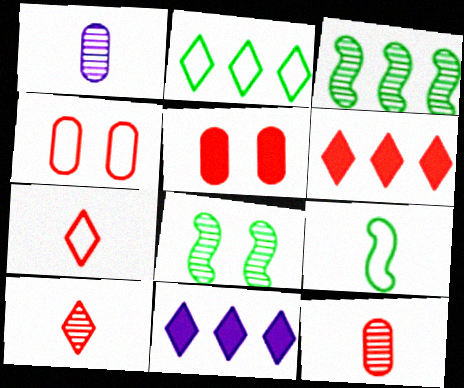[]